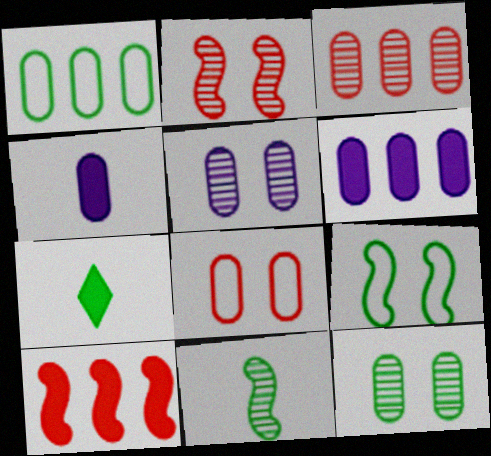[[1, 3, 6]]